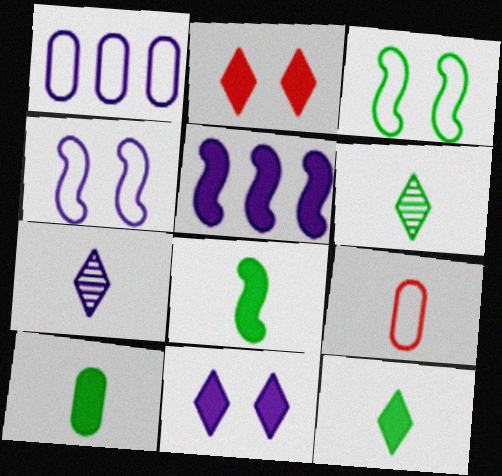[[2, 5, 10], 
[7, 8, 9], 
[8, 10, 12]]